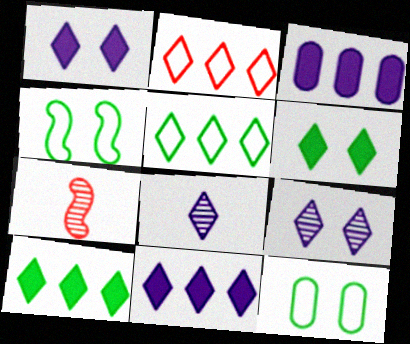[[2, 6, 8], 
[7, 11, 12]]